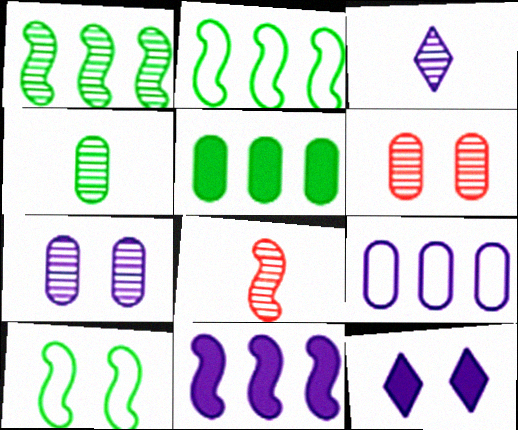[[1, 3, 6], 
[3, 4, 8], 
[6, 10, 12], 
[8, 10, 11]]